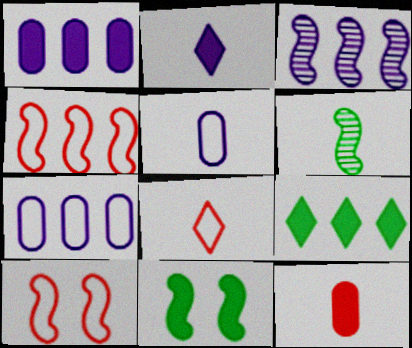[]